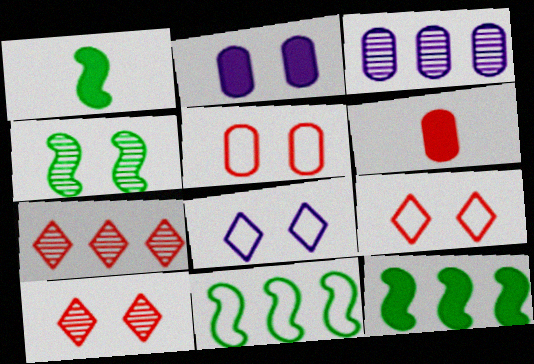[[1, 3, 9], 
[1, 4, 11], 
[2, 4, 9]]